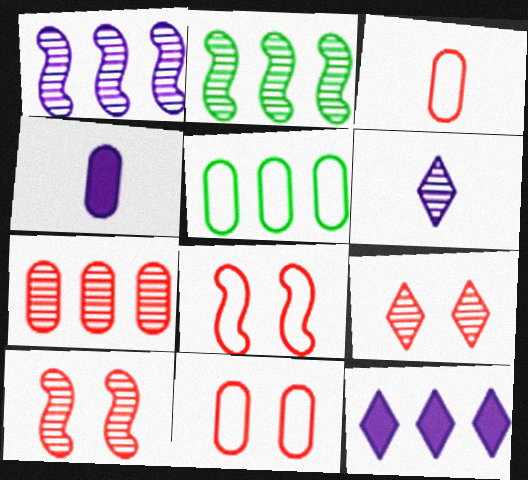[]